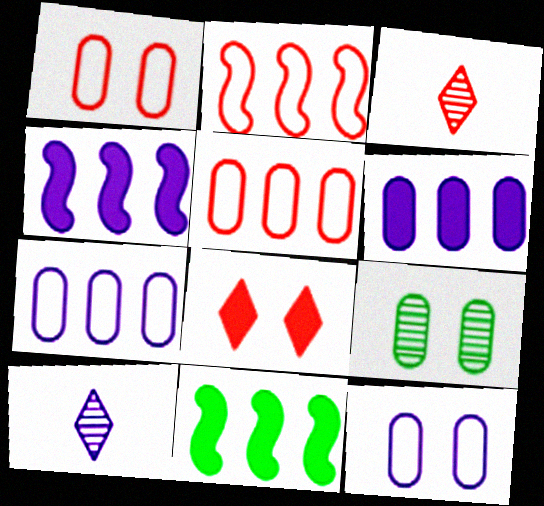[[1, 10, 11], 
[3, 11, 12], 
[4, 10, 12]]